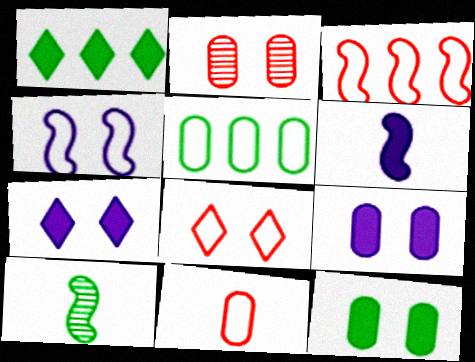[[3, 8, 11]]